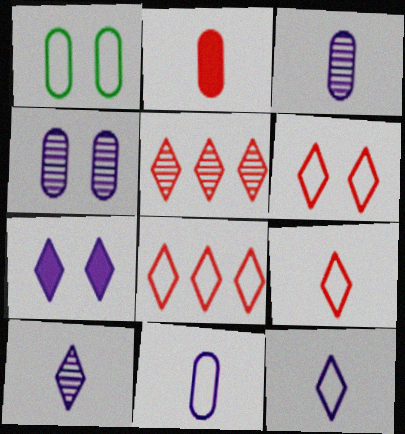[[6, 8, 9]]